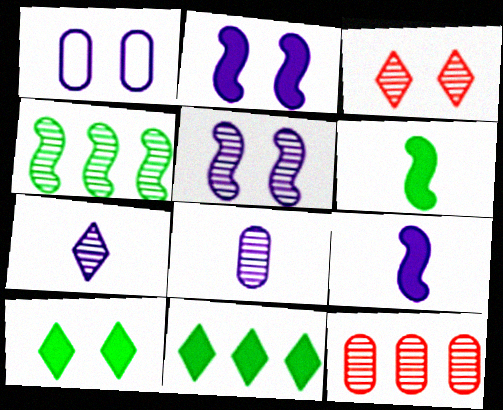[[3, 4, 8]]